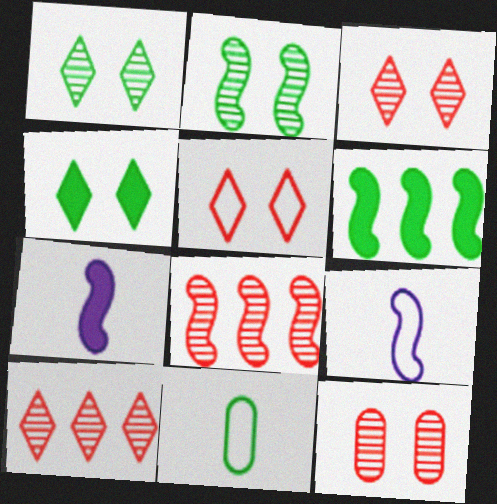[[1, 6, 11]]